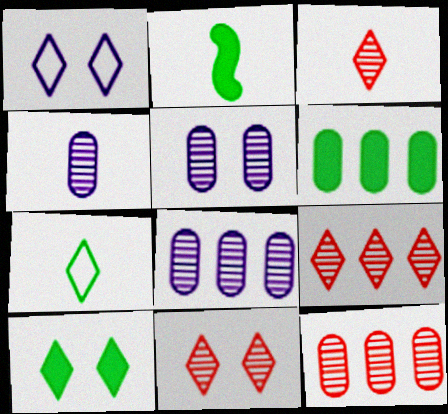[[1, 2, 12], 
[1, 10, 11], 
[2, 6, 10], 
[3, 9, 11], 
[4, 5, 8]]